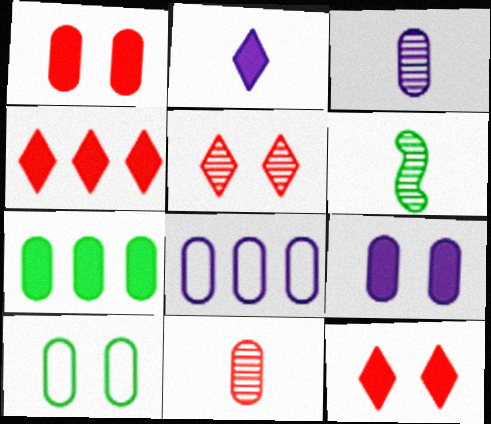[[3, 8, 9], 
[6, 8, 12]]